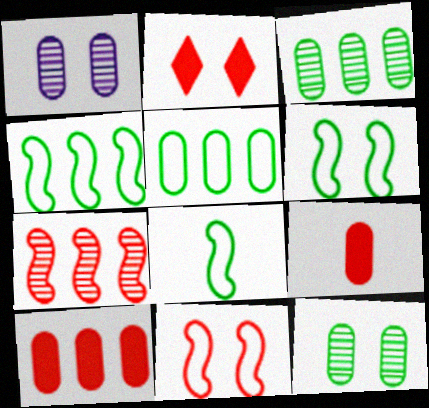[[1, 2, 6], 
[1, 5, 9], 
[4, 6, 8]]